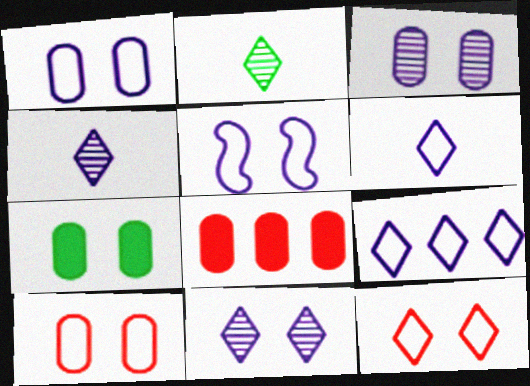[[2, 5, 8], 
[3, 7, 10]]